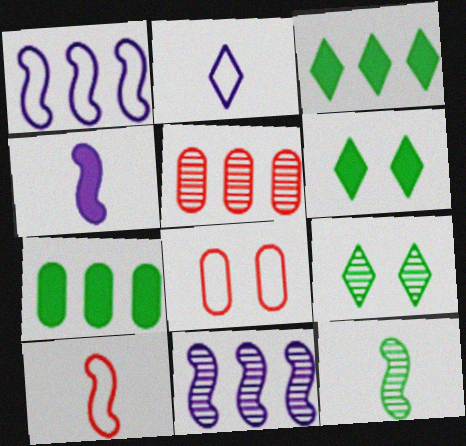[[1, 3, 5], 
[4, 10, 12]]